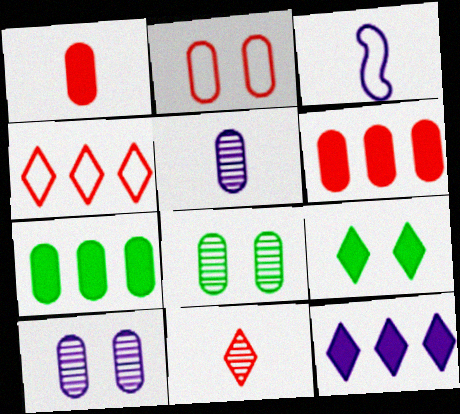[[2, 5, 7], 
[3, 10, 12]]